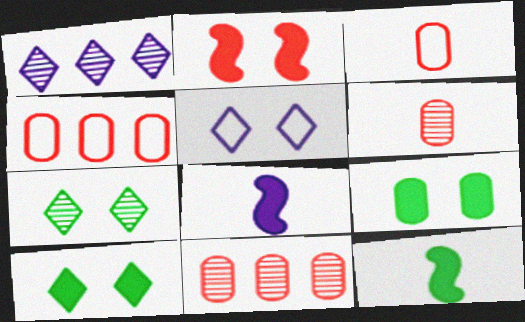[[4, 7, 8], 
[5, 11, 12]]